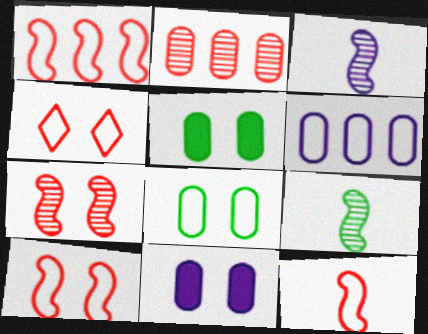[[1, 10, 12]]